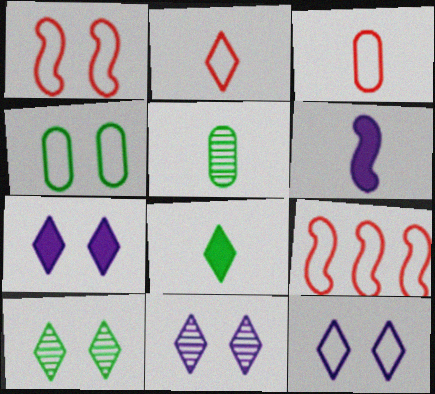[[1, 4, 12], 
[2, 5, 6], 
[5, 7, 9], 
[7, 11, 12]]